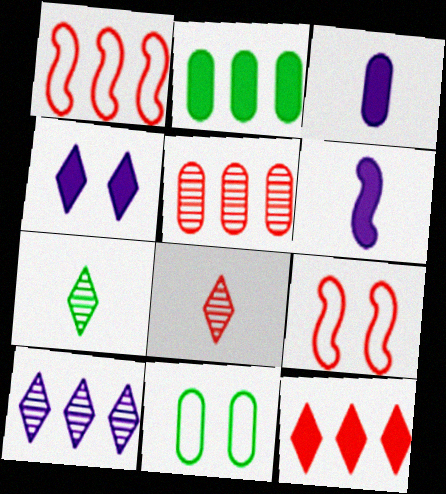[[1, 2, 10], 
[1, 5, 12], 
[3, 5, 11]]